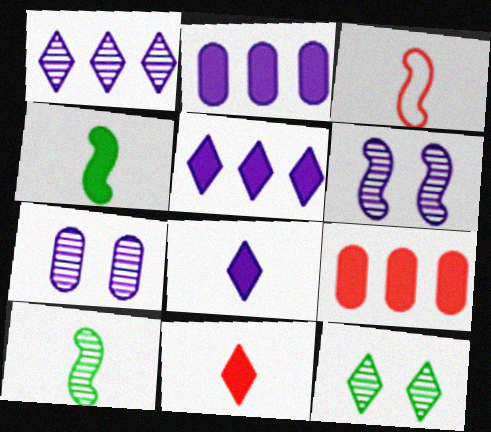[[2, 3, 12]]